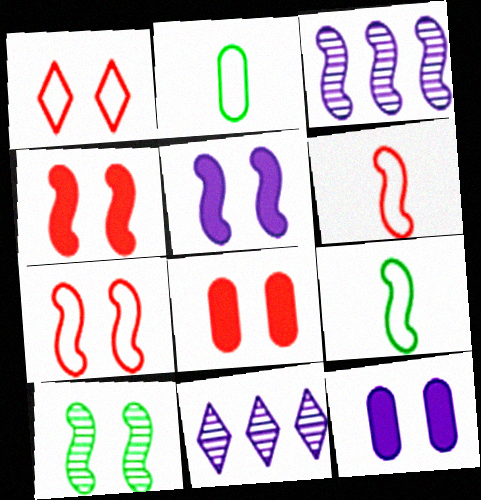[[1, 10, 12], 
[2, 4, 11], 
[3, 4, 9], 
[5, 7, 10], 
[8, 9, 11]]